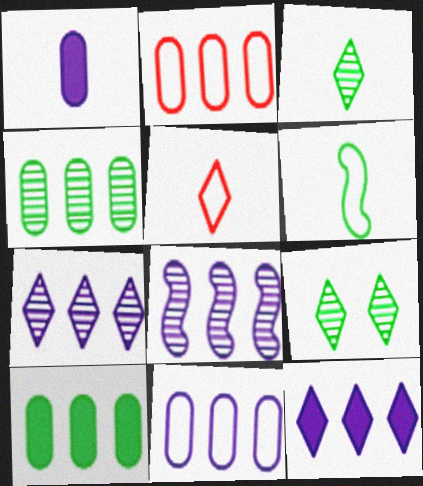[[5, 9, 12], 
[6, 9, 10], 
[8, 11, 12]]